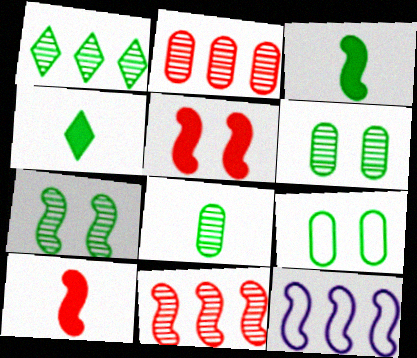[[1, 3, 9], 
[1, 7, 8], 
[7, 10, 12]]